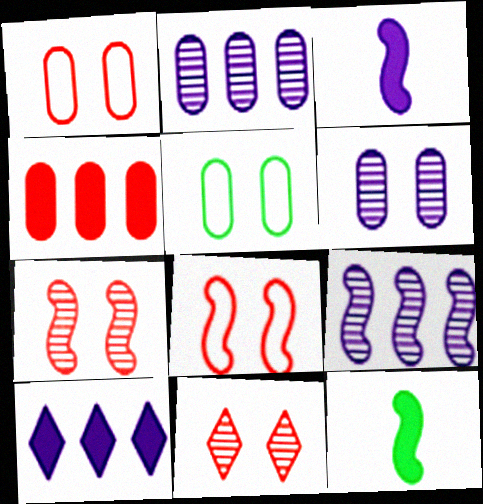[[8, 9, 12]]